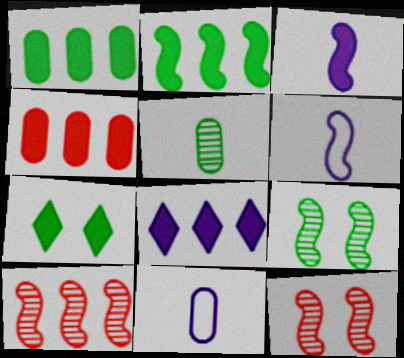[[2, 4, 8], 
[2, 6, 12], 
[3, 4, 7], 
[7, 10, 11]]